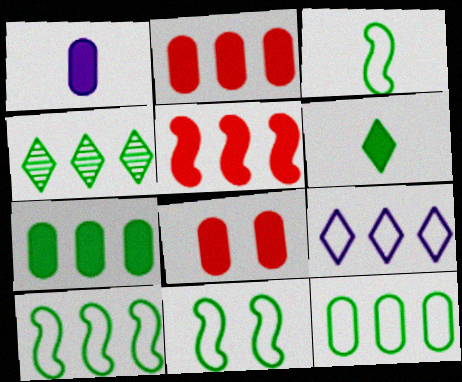[[1, 7, 8], 
[3, 10, 11], 
[4, 7, 10]]